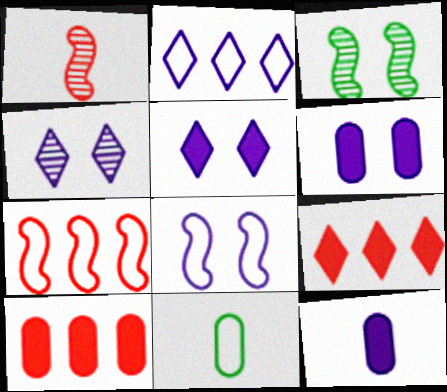[[4, 6, 8]]